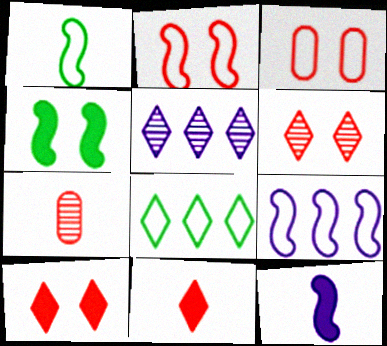[[1, 2, 9]]